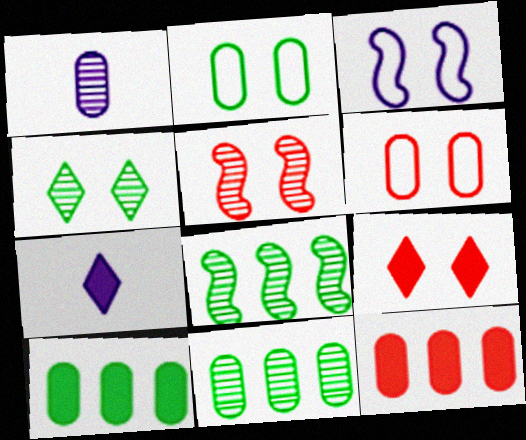[[1, 2, 12], 
[1, 6, 10], 
[5, 6, 9], 
[6, 7, 8]]